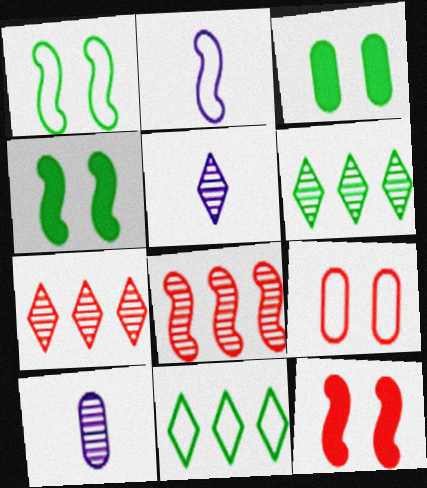[[2, 3, 7], 
[2, 4, 8], 
[2, 9, 11], 
[10, 11, 12]]